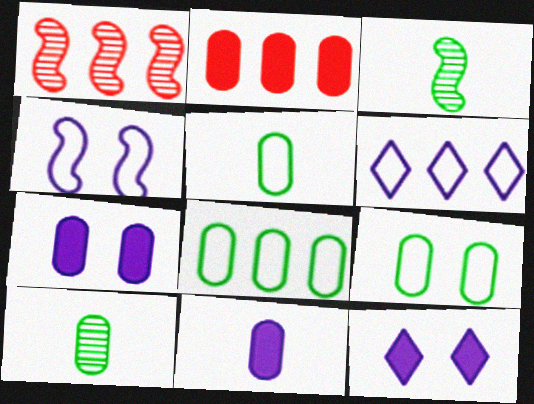[[1, 5, 12], 
[5, 8, 9]]